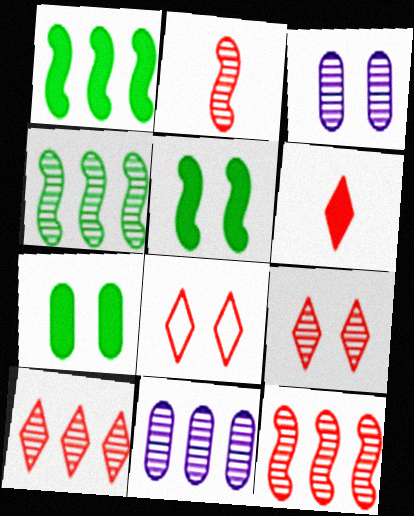[[3, 5, 8], 
[4, 10, 11], 
[6, 8, 10]]